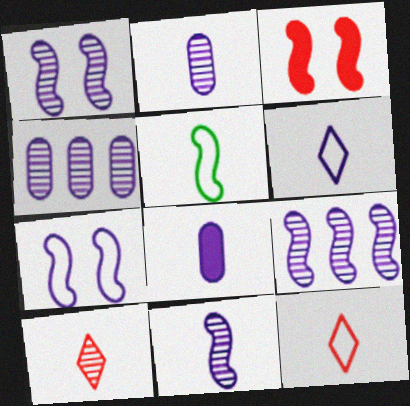[[1, 9, 11], 
[3, 5, 9], 
[5, 8, 10], 
[6, 8, 11]]